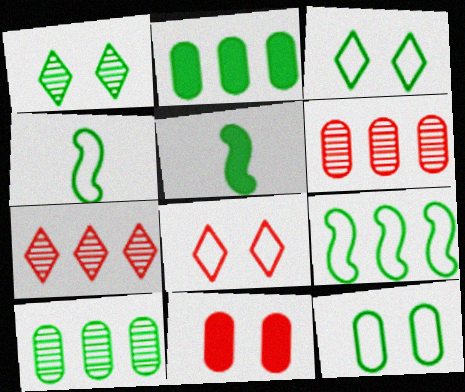[[1, 2, 4], 
[3, 5, 10]]